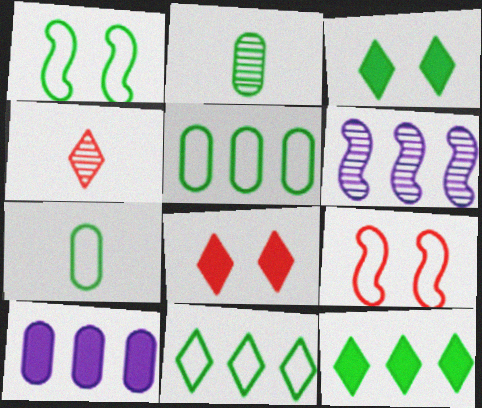[[1, 2, 12], 
[1, 4, 10], 
[1, 7, 11], 
[6, 7, 8]]